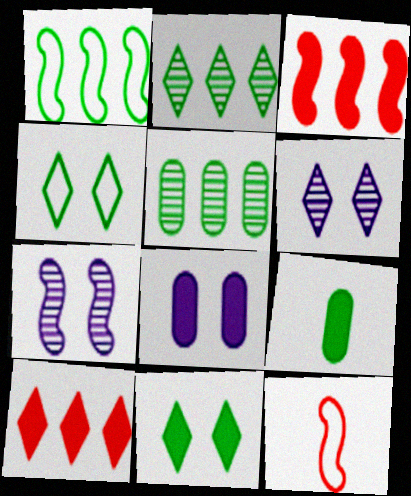[[2, 8, 12]]